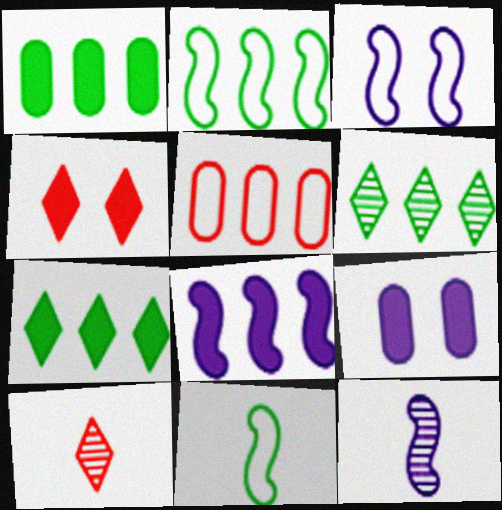[[1, 2, 6], 
[1, 3, 10], 
[2, 9, 10], 
[3, 8, 12], 
[5, 6, 8]]